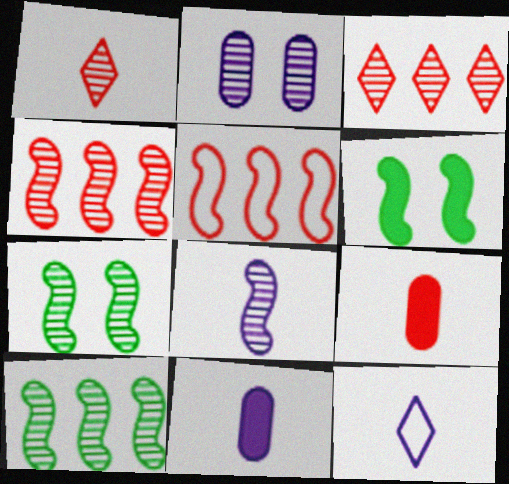[[1, 2, 10], 
[4, 7, 8], 
[5, 6, 8], 
[8, 11, 12]]